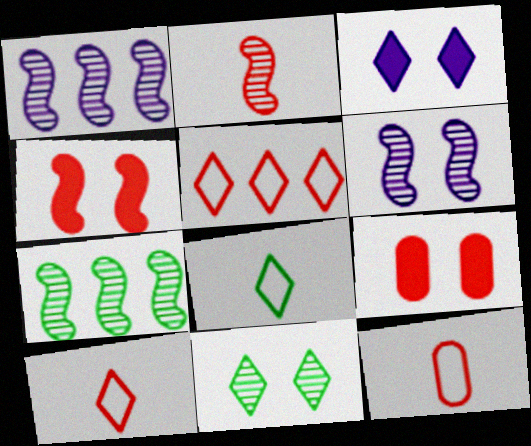[[1, 8, 9], 
[2, 5, 9], 
[2, 6, 7], 
[3, 7, 12]]